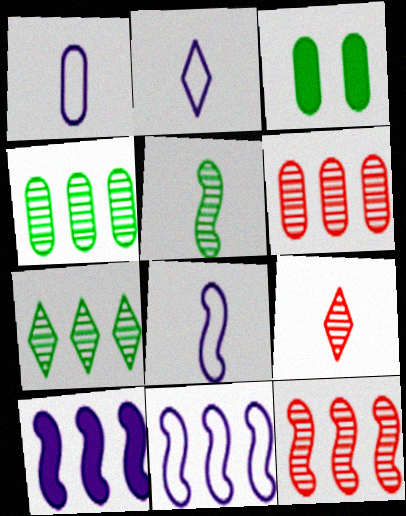[[1, 2, 8], 
[1, 3, 6], 
[2, 3, 12], 
[3, 9, 11]]